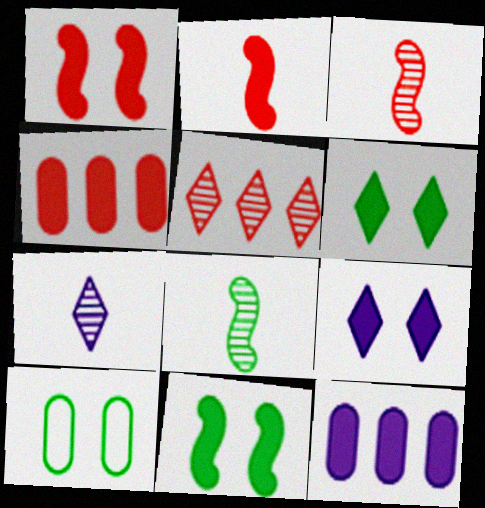[[2, 6, 12]]